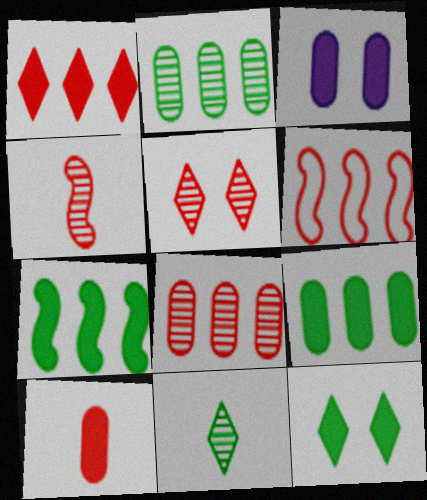[[1, 6, 8], 
[3, 6, 11], 
[3, 9, 10], 
[4, 5, 8], 
[5, 6, 10]]